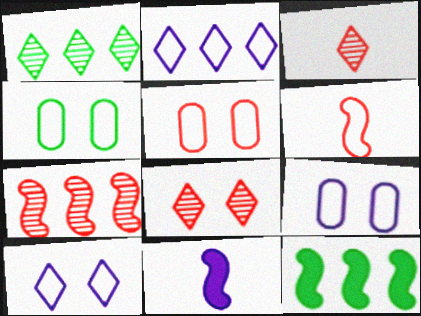[[1, 5, 11], 
[2, 4, 6], 
[3, 9, 12], 
[4, 5, 9]]